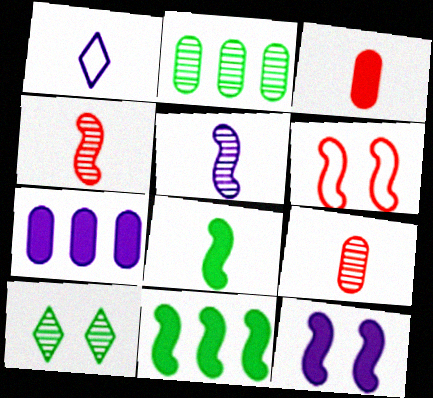[[1, 8, 9], 
[5, 6, 11]]